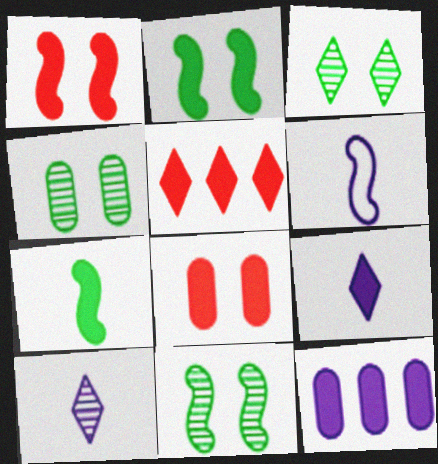[[3, 4, 11], 
[4, 5, 6]]